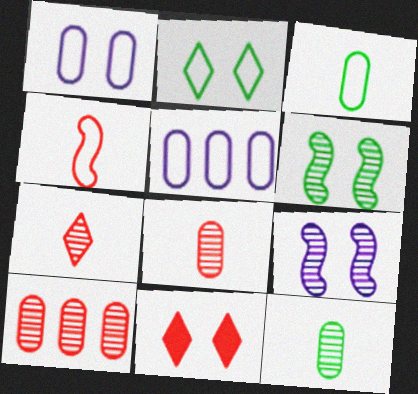[[1, 6, 11], 
[2, 4, 5], 
[4, 10, 11]]